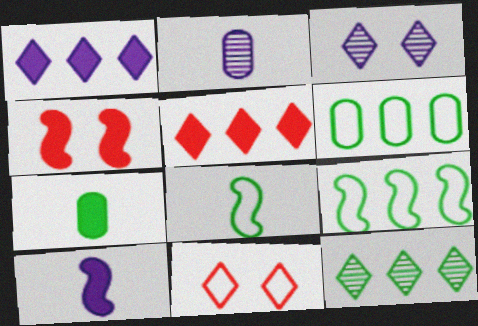[[1, 4, 7]]